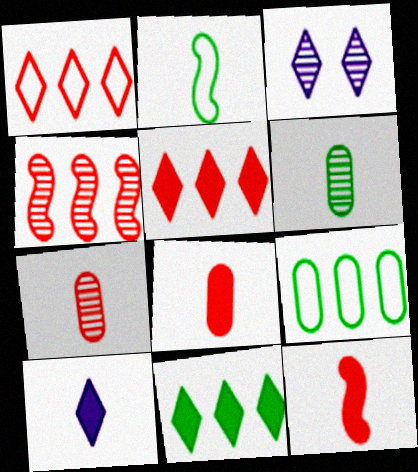[[2, 7, 10], 
[3, 4, 6], 
[3, 9, 12]]